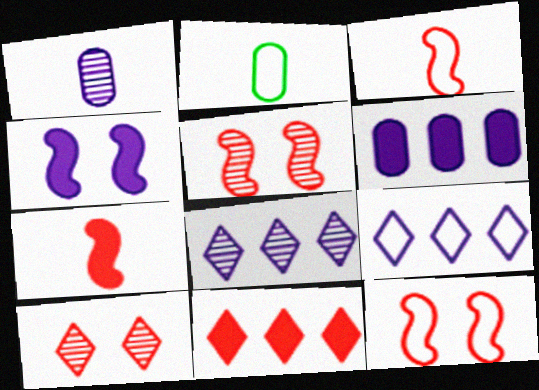[[1, 4, 9], 
[2, 9, 12]]